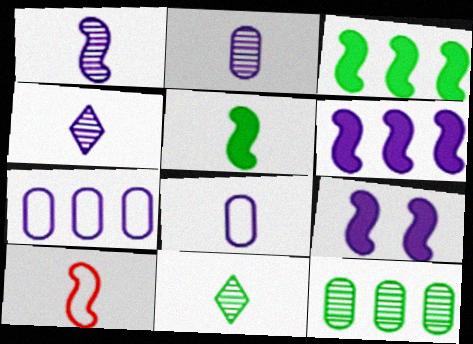[[1, 2, 4], 
[1, 5, 10], 
[4, 7, 9]]